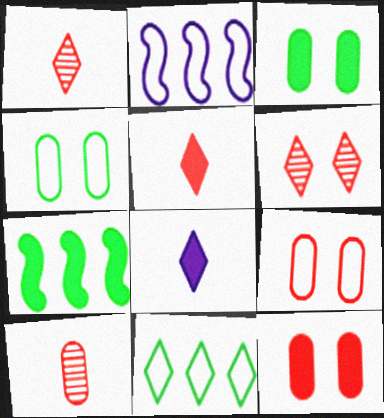[[1, 2, 3], 
[6, 8, 11], 
[7, 8, 12]]